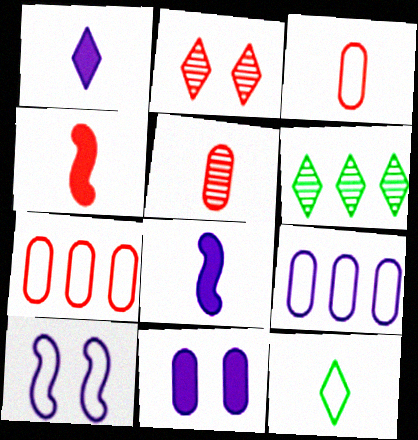[[2, 4, 7], 
[5, 8, 12], 
[7, 10, 12]]